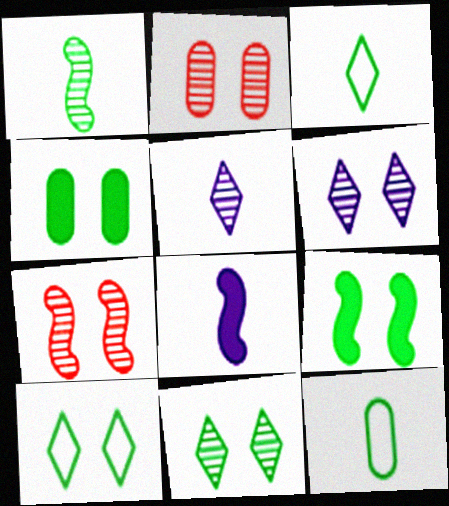[]